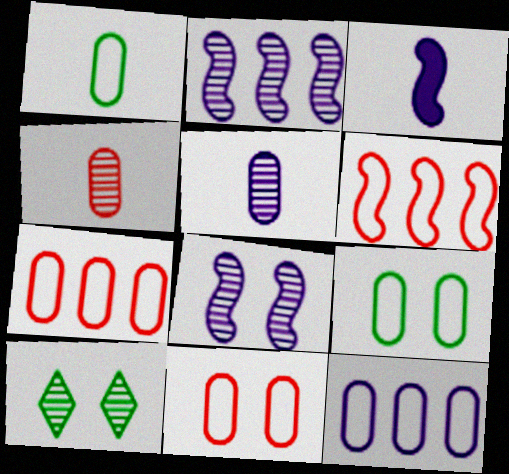[[1, 11, 12], 
[2, 4, 10], 
[3, 7, 10]]